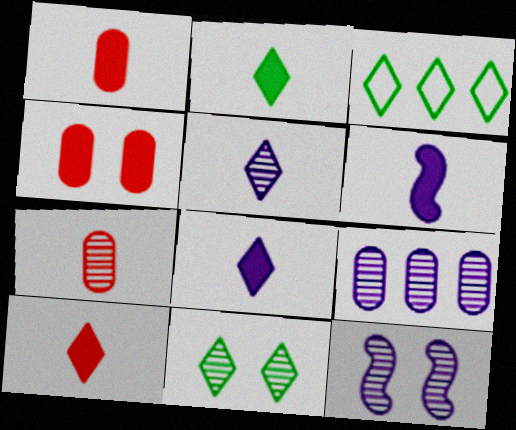[[1, 2, 6], 
[1, 3, 12], 
[2, 3, 11], 
[2, 8, 10], 
[5, 9, 12]]